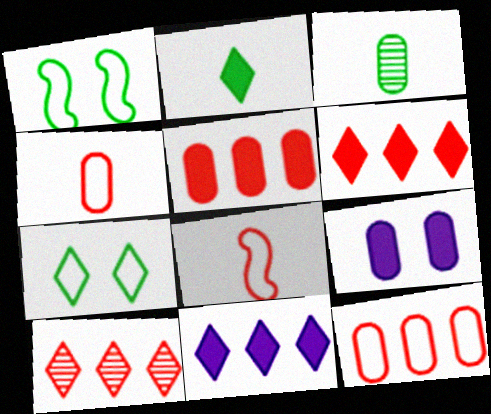[[3, 9, 12]]